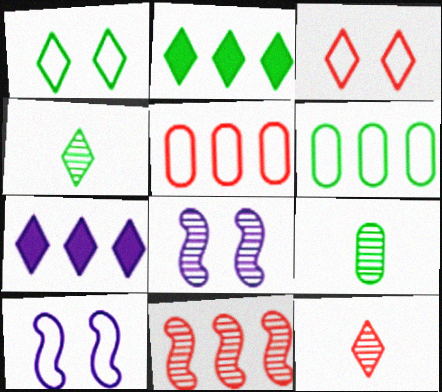[[1, 2, 4], 
[1, 7, 12], 
[3, 4, 7], 
[6, 7, 11]]